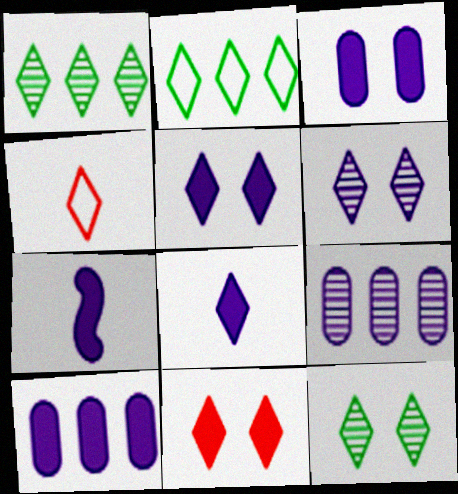[[1, 4, 5], 
[5, 7, 10]]